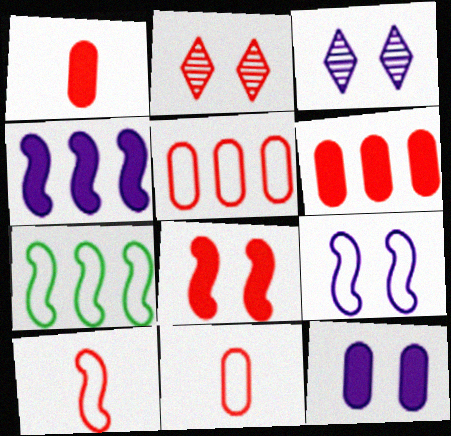[[1, 3, 7], 
[2, 6, 10], 
[3, 9, 12], 
[7, 9, 10]]